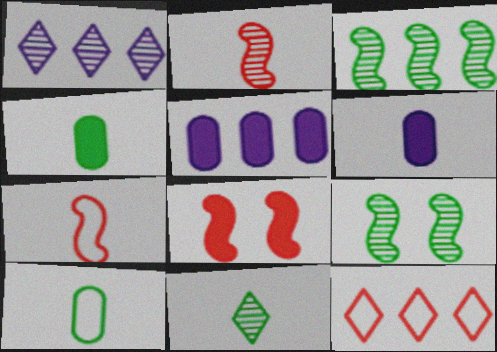[[1, 8, 10], 
[3, 5, 12], 
[6, 7, 11], 
[6, 9, 12]]